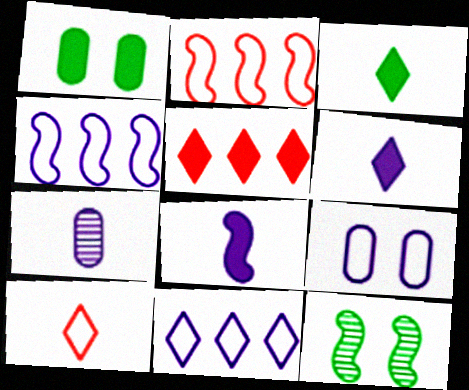[[1, 5, 8], 
[2, 8, 12]]